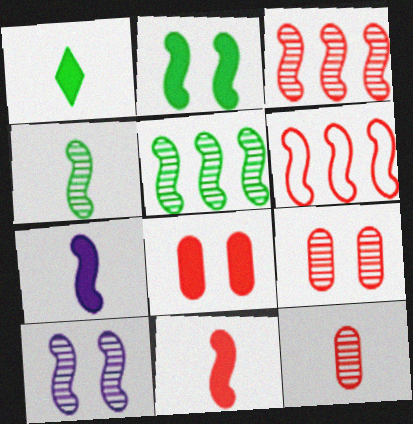[[3, 4, 10]]